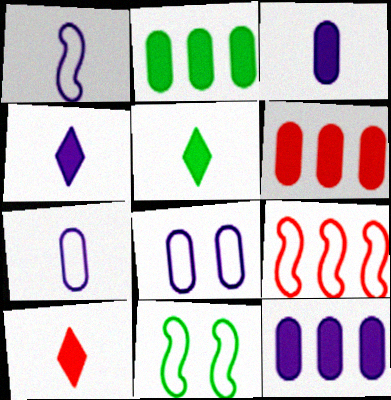[[1, 9, 11], 
[2, 6, 12], 
[4, 5, 10]]